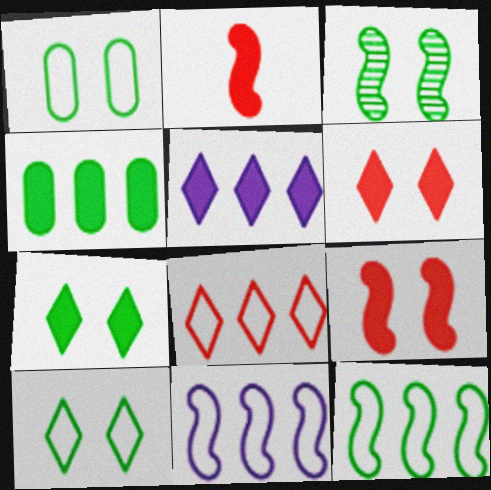[[1, 3, 7], 
[2, 3, 11]]